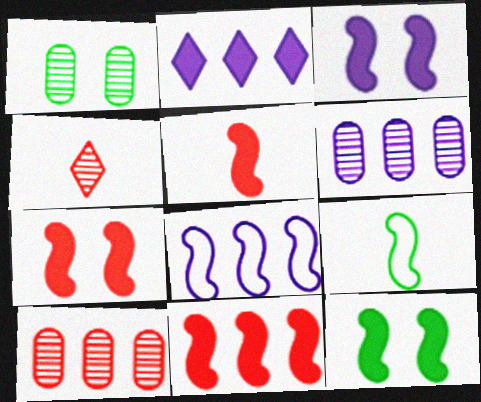[[2, 6, 8], 
[3, 7, 12], 
[5, 7, 11]]